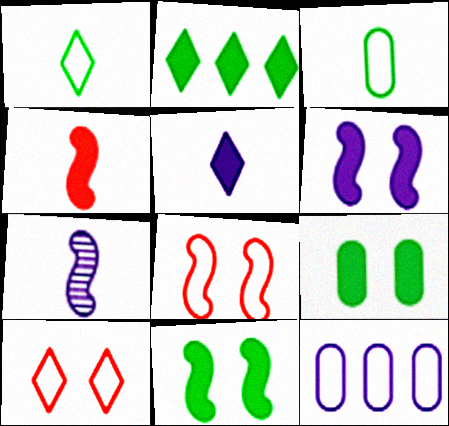[[1, 8, 12]]